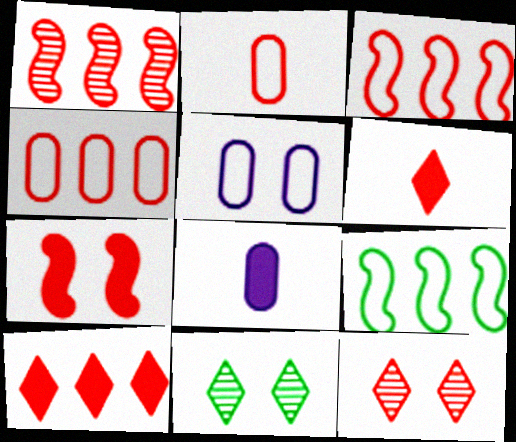[[1, 4, 10], 
[3, 8, 11], 
[5, 7, 11], 
[8, 9, 12]]